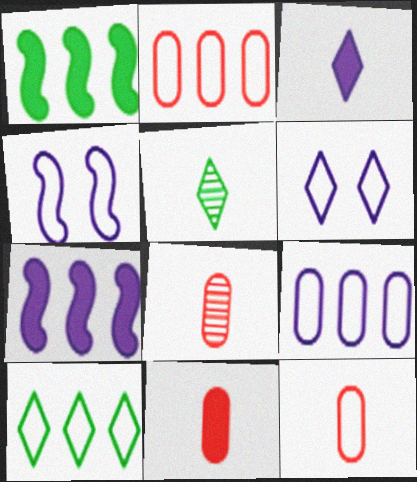[[1, 6, 8], 
[4, 10, 12], 
[8, 11, 12]]